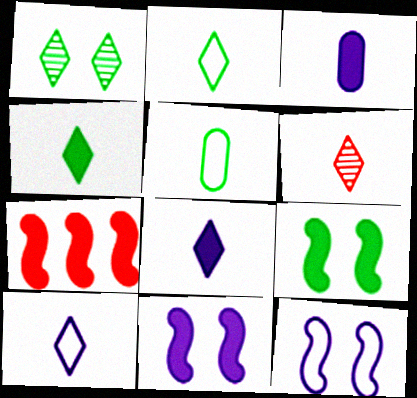[[2, 6, 8], 
[4, 6, 10]]